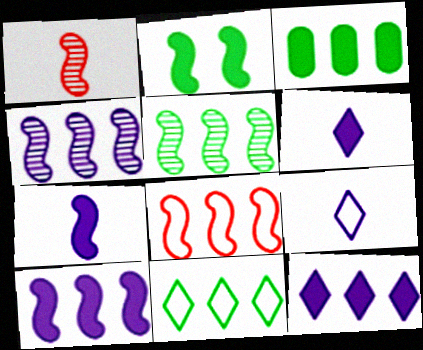[[3, 5, 11], 
[5, 8, 10]]